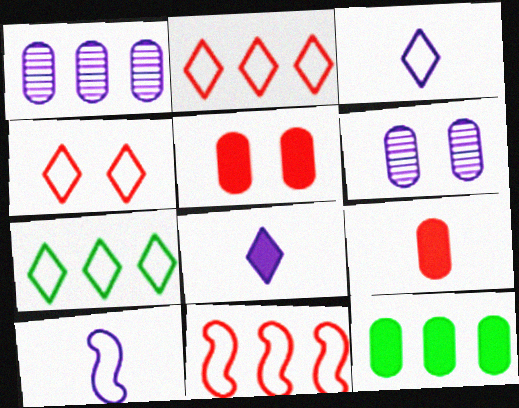[[3, 4, 7]]